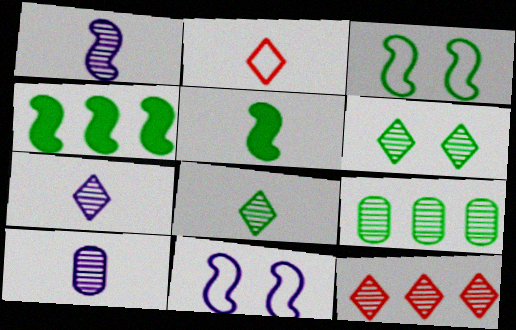[[1, 7, 10], 
[2, 5, 10], 
[6, 7, 12]]